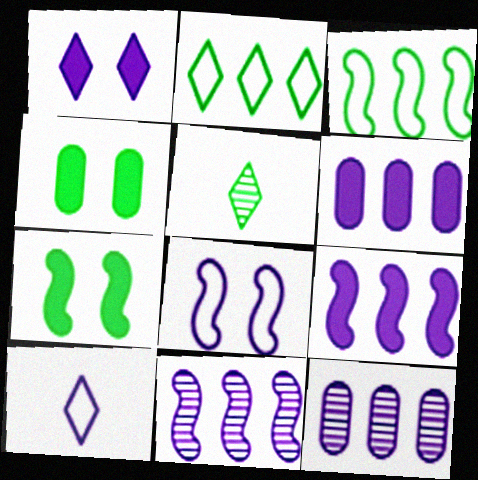[[3, 4, 5]]